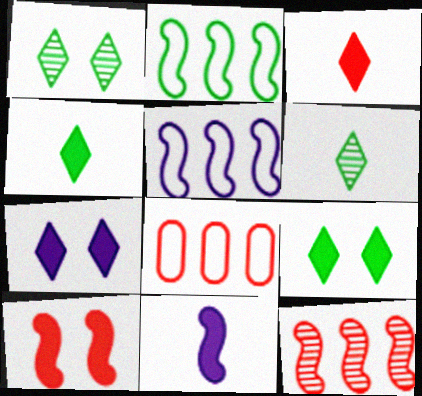[[1, 8, 11]]